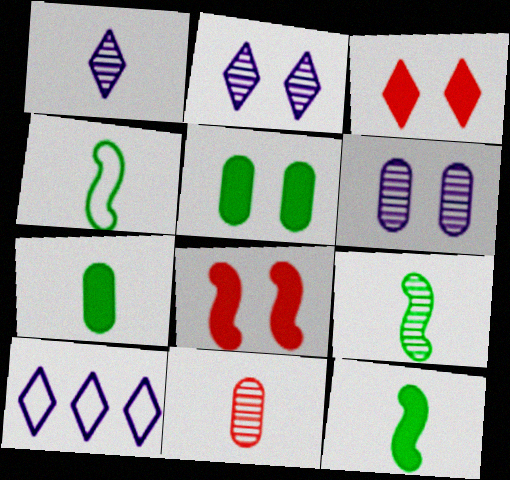[[1, 9, 11], 
[4, 9, 12]]